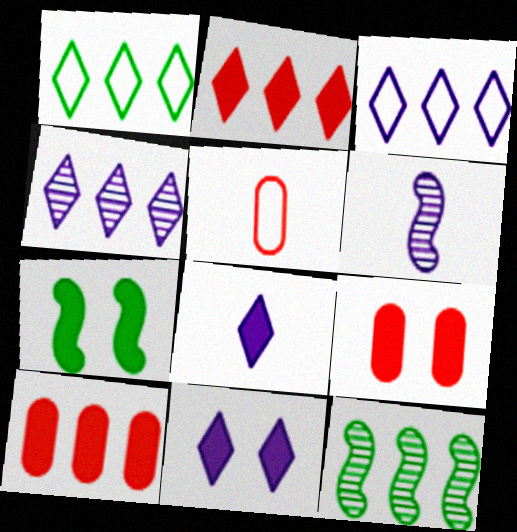[[1, 2, 4], 
[1, 6, 9], 
[3, 10, 12], 
[4, 5, 7], 
[5, 11, 12], 
[7, 8, 10], 
[7, 9, 11]]